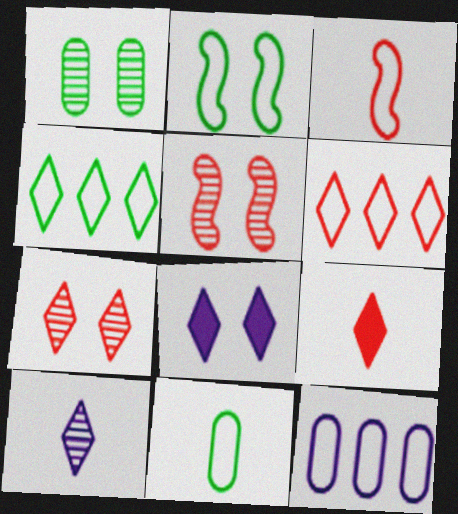[[2, 4, 11], 
[6, 7, 9]]